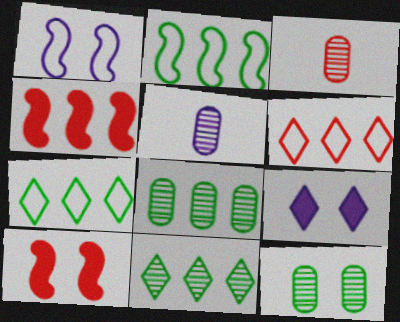[[2, 3, 9], 
[3, 6, 10], 
[5, 7, 10]]